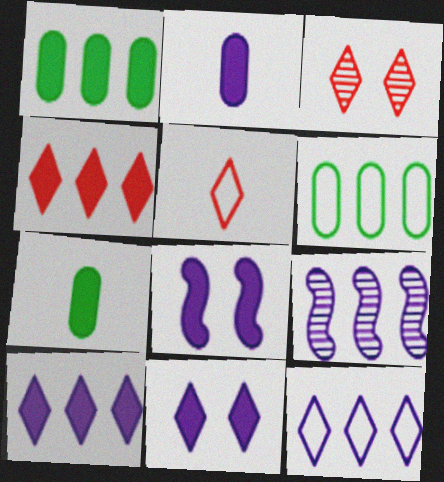[[2, 8, 10], 
[3, 4, 5], 
[4, 6, 9], 
[4, 7, 8]]